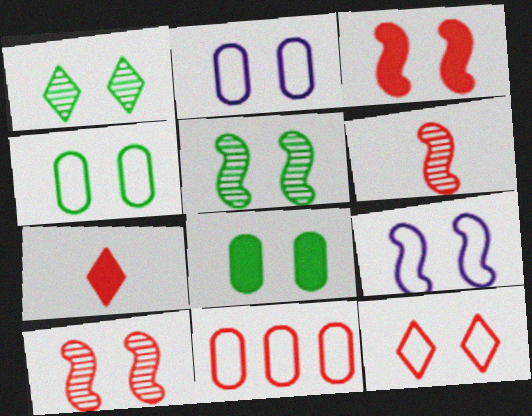[[1, 2, 3], 
[3, 5, 9], 
[4, 9, 12], 
[7, 10, 11]]